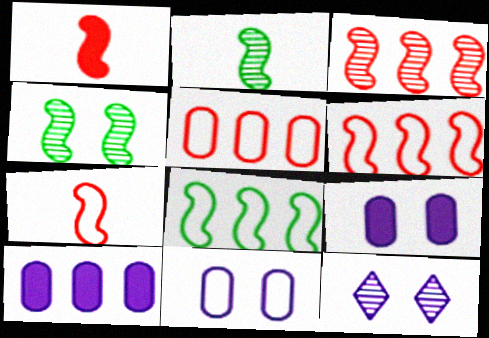[]